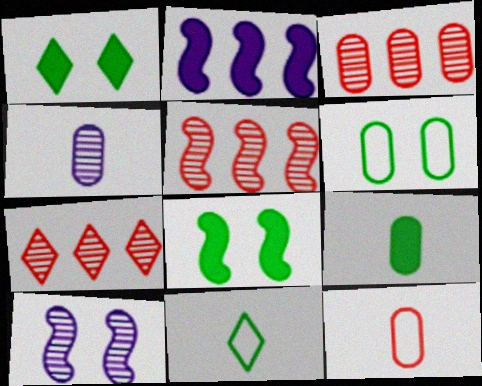[[3, 5, 7], 
[4, 9, 12]]